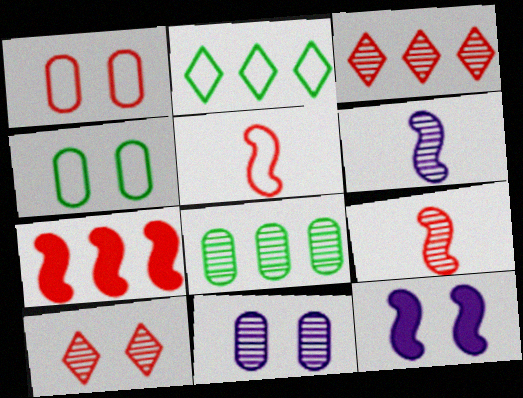[[4, 10, 12], 
[6, 8, 10]]